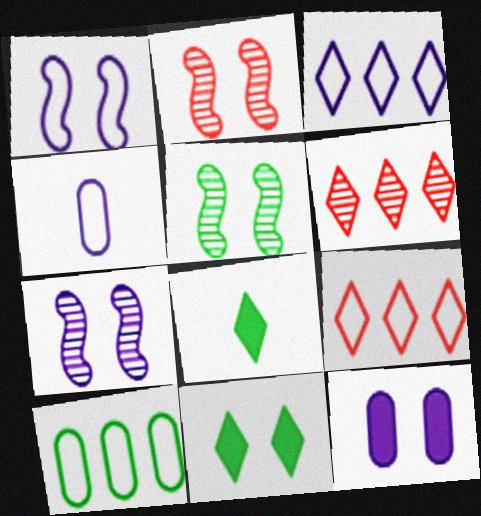[[1, 3, 4], 
[2, 5, 7], 
[5, 8, 10]]